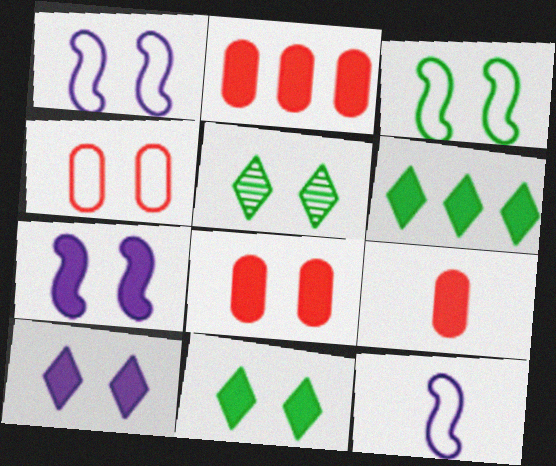[[1, 5, 8], 
[2, 5, 12], 
[2, 8, 9], 
[4, 5, 7], 
[6, 7, 9], 
[7, 8, 11]]